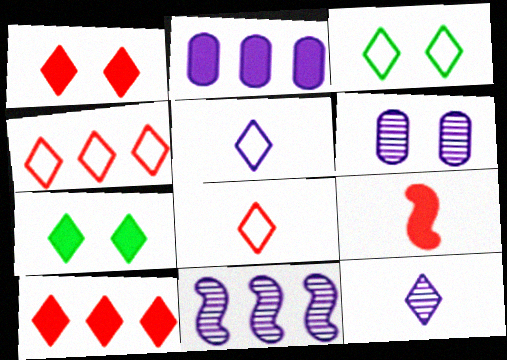[[2, 7, 9], 
[3, 4, 5], 
[3, 10, 12], 
[4, 7, 12], 
[6, 11, 12]]